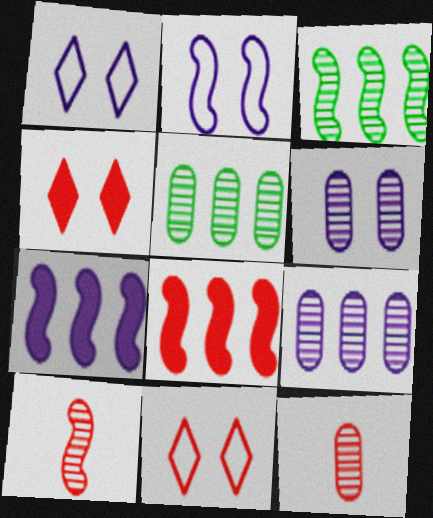[[5, 6, 12], 
[8, 11, 12]]